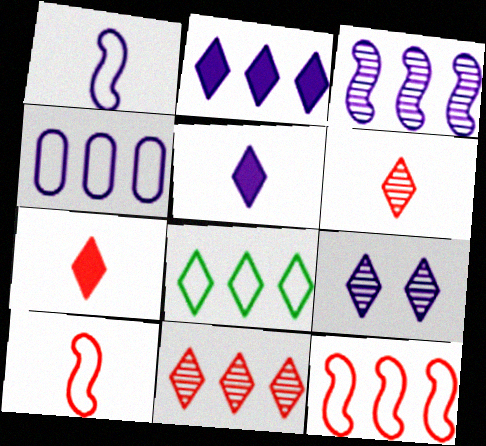[[2, 3, 4], 
[2, 8, 11], 
[4, 8, 12], 
[7, 8, 9]]